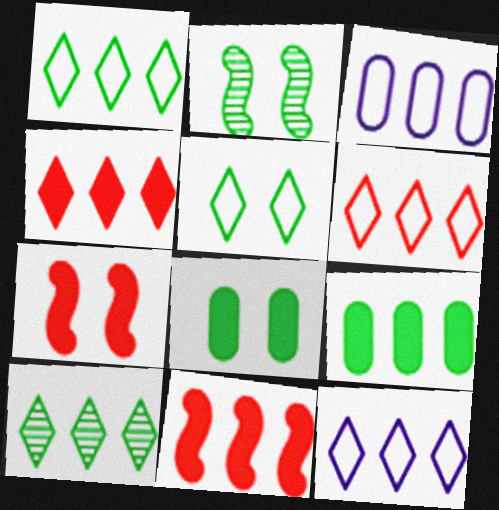[[1, 6, 12], 
[2, 5, 8], 
[3, 10, 11], 
[4, 10, 12]]